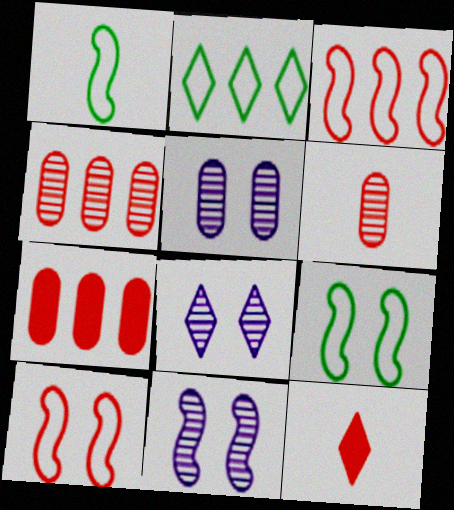[[1, 7, 8], 
[2, 8, 12], 
[4, 10, 12], 
[5, 8, 11]]